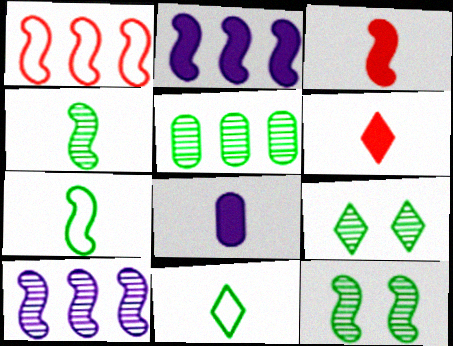[[1, 8, 9], 
[4, 5, 9]]